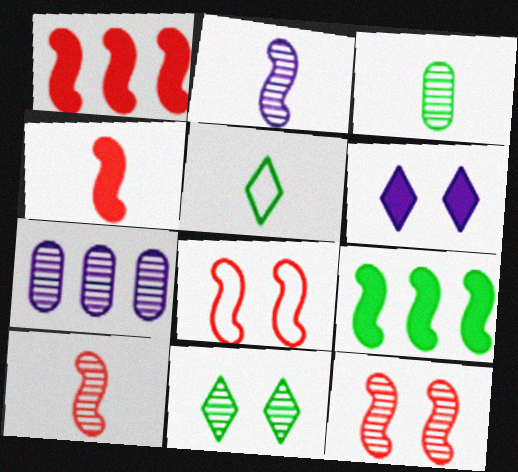[[1, 8, 10], 
[2, 8, 9], 
[7, 10, 11]]